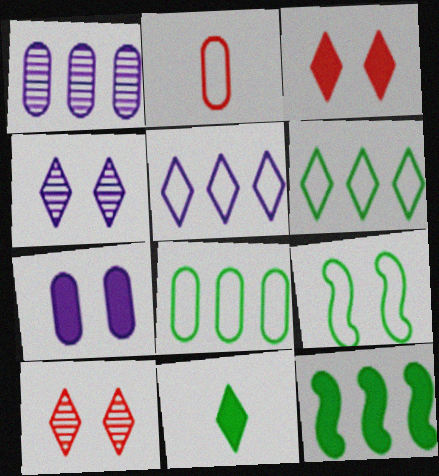[[2, 4, 12], 
[2, 5, 9], 
[5, 10, 11], 
[7, 9, 10]]